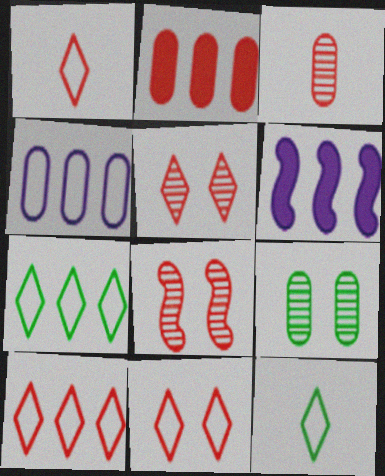[[1, 2, 8], 
[1, 6, 9], 
[1, 10, 11]]